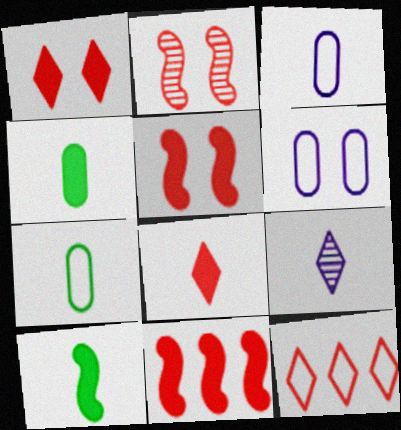[]